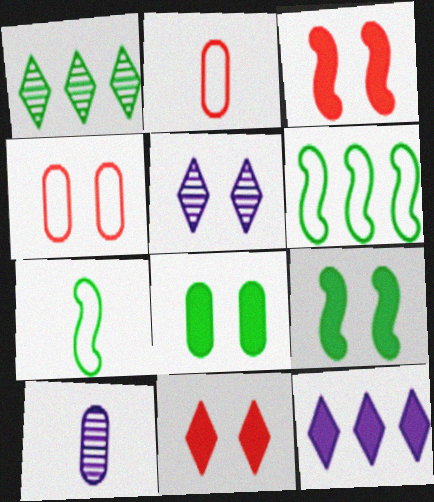[[1, 7, 8], 
[4, 5, 9], 
[6, 10, 11]]